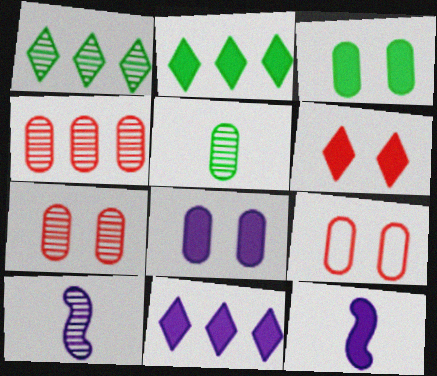[[1, 7, 10], 
[1, 9, 12], 
[2, 9, 10], 
[8, 11, 12]]